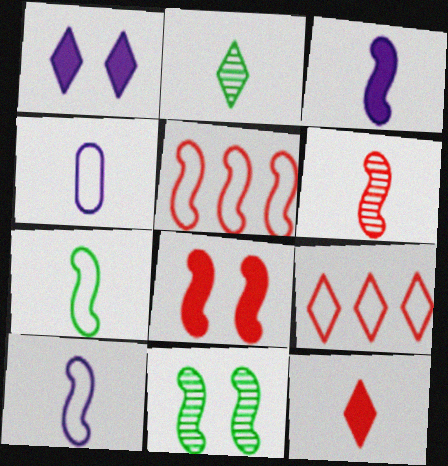[[1, 2, 9], 
[3, 5, 11], 
[3, 6, 7], 
[5, 6, 8]]